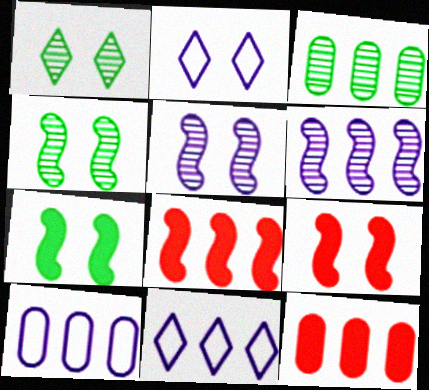[[3, 8, 11], 
[3, 10, 12]]